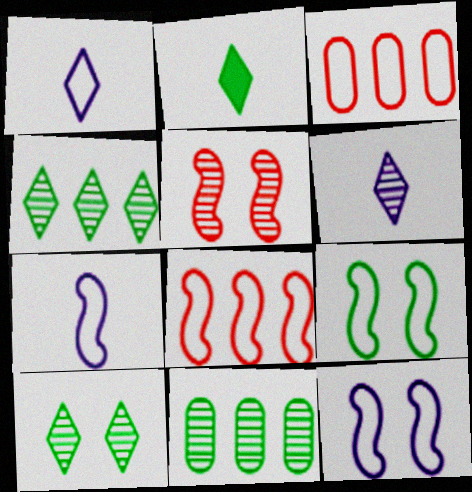[[1, 3, 9], 
[2, 9, 11], 
[5, 6, 11], 
[7, 8, 9]]